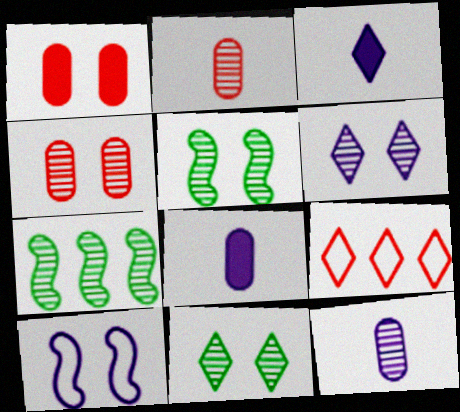[[1, 10, 11], 
[2, 6, 7], 
[3, 9, 11], 
[4, 5, 6], 
[5, 8, 9]]